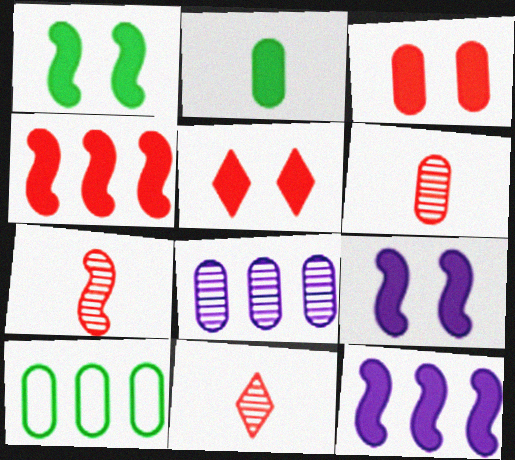[[2, 5, 12], 
[6, 7, 11], 
[9, 10, 11]]